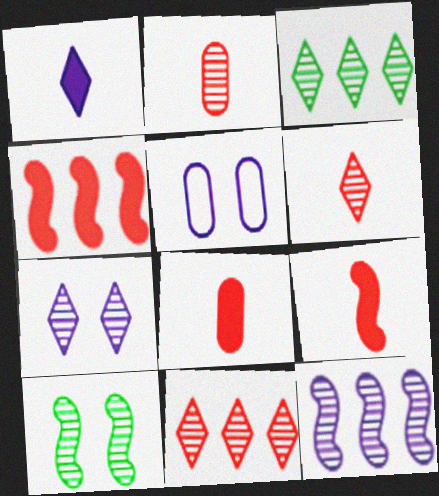[[1, 5, 12], 
[3, 5, 9], 
[3, 6, 7]]